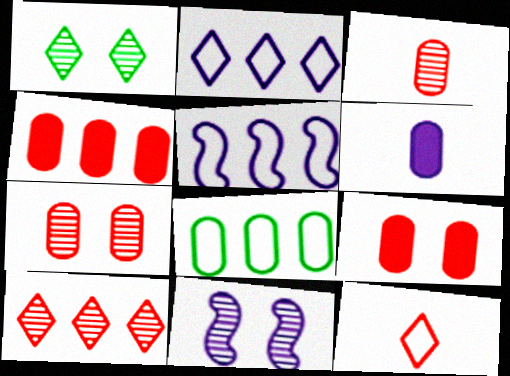[[1, 7, 11], 
[2, 6, 11], 
[6, 7, 8]]